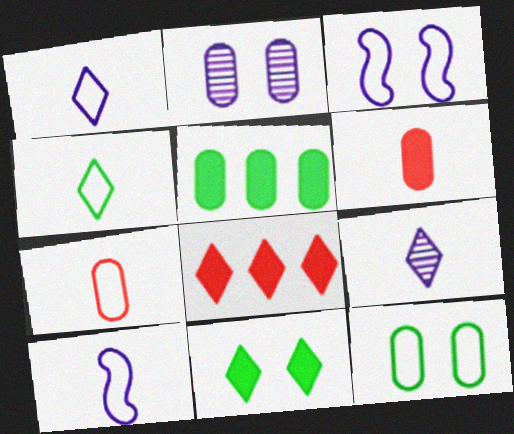[[2, 5, 7], 
[4, 7, 10]]